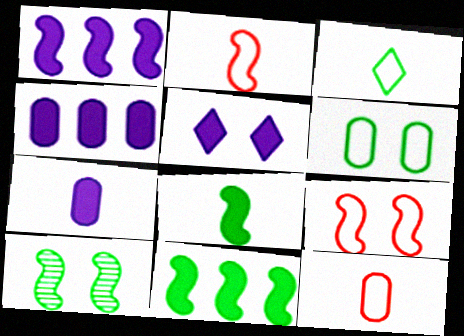[[1, 2, 10], 
[1, 5, 7]]